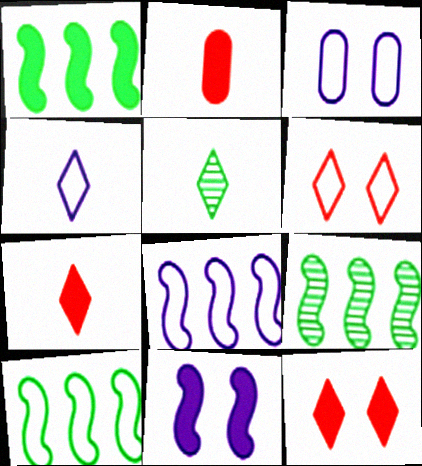[[1, 9, 10], 
[3, 4, 8], 
[3, 7, 9], 
[4, 5, 7]]